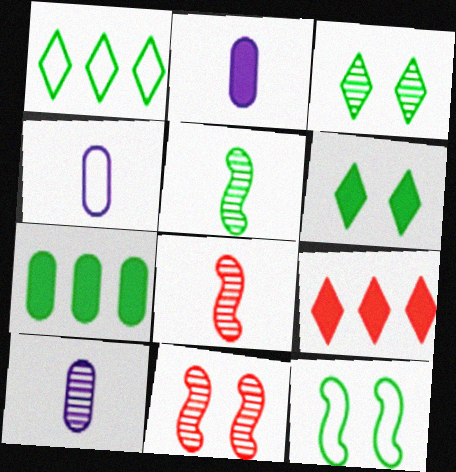[[1, 2, 11], 
[2, 4, 10], 
[9, 10, 12]]